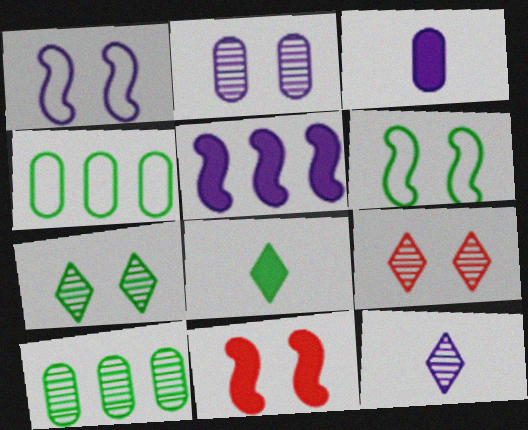[[4, 11, 12], 
[6, 8, 10]]